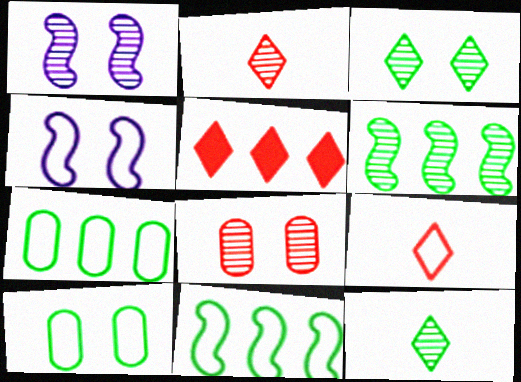[[1, 3, 8], 
[4, 7, 9]]